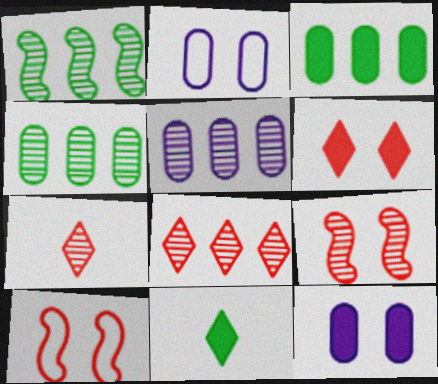[[1, 5, 8], 
[5, 10, 11]]